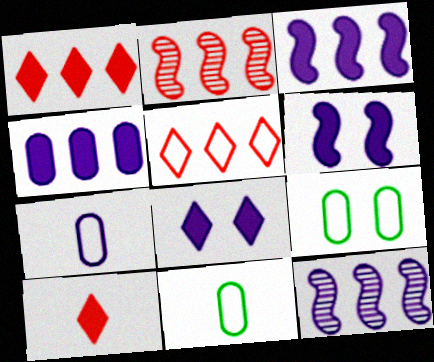[[2, 8, 11], 
[7, 8, 12], 
[9, 10, 12]]